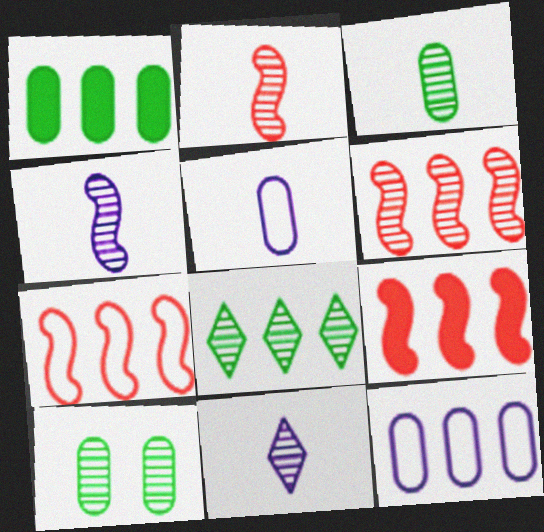[[2, 3, 11], 
[6, 7, 9], 
[6, 10, 11], 
[8, 9, 12]]